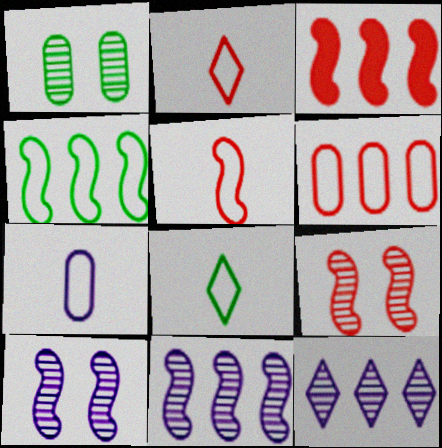[[3, 4, 11], 
[3, 5, 9], 
[5, 7, 8]]